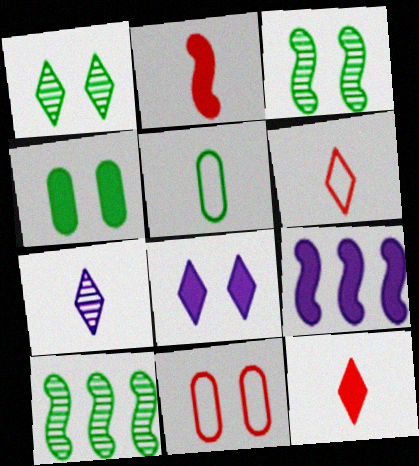[[2, 5, 7], 
[3, 8, 11], 
[4, 9, 12]]